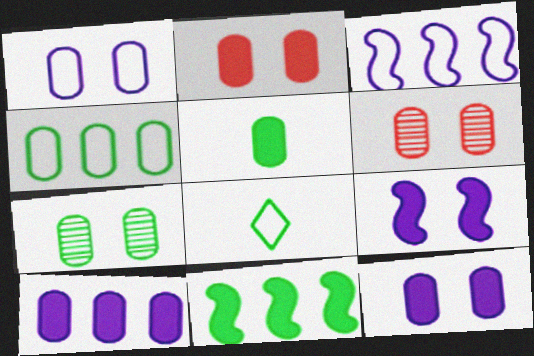[[1, 2, 7], 
[2, 5, 10], 
[4, 5, 7], 
[7, 8, 11]]